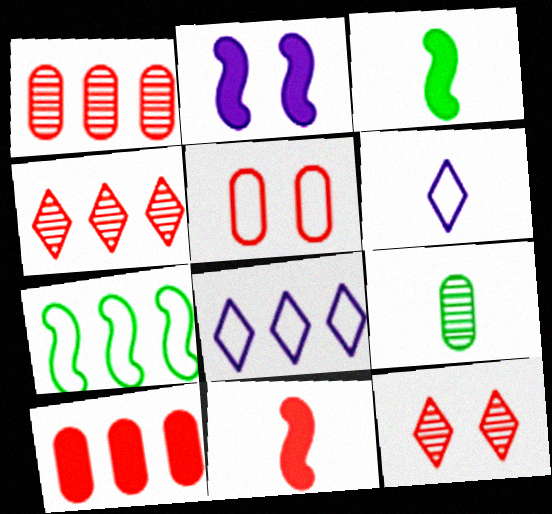[[4, 5, 11], 
[5, 6, 7], 
[6, 9, 11]]